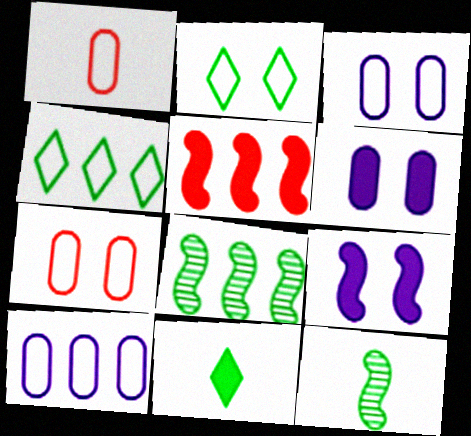[[5, 6, 11]]